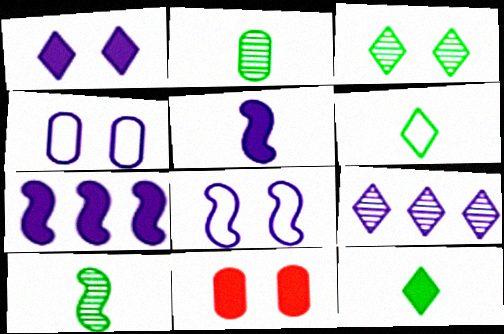[[3, 8, 11], 
[4, 5, 9], 
[7, 11, 12]]